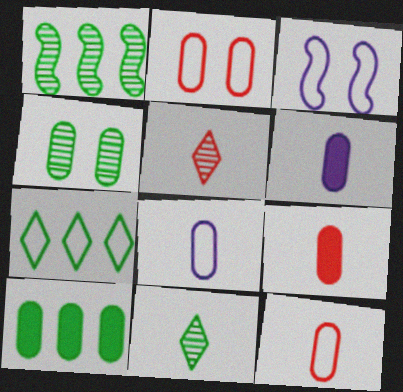[[1, 4, 11], 
[1, 7, 10], 
[3, 5, 10], 
[3, 7, 12]]